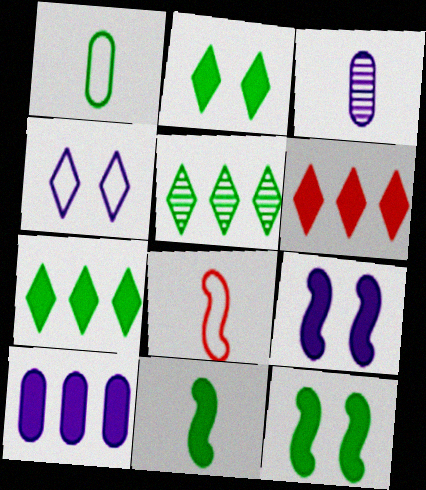[[1, 5, 12]]